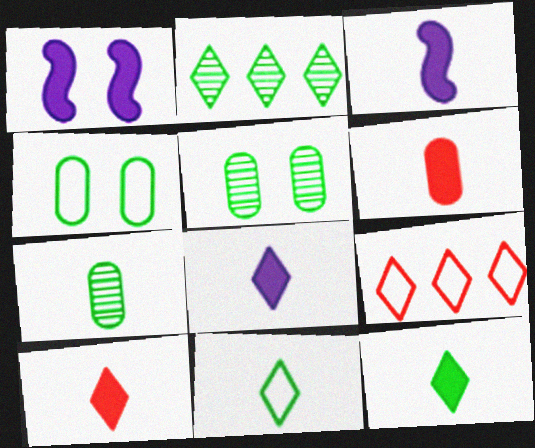[[1, 7, 9], 
[3, 5, 9], 
[3, 6, 12], 
[8, 10, 12]]